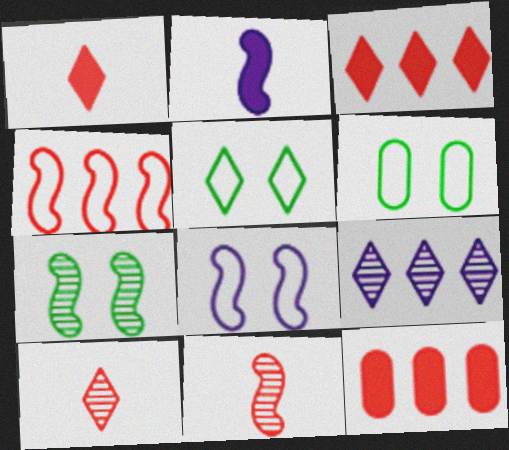[[1, 5, 9], 
[2, 4, 7]]